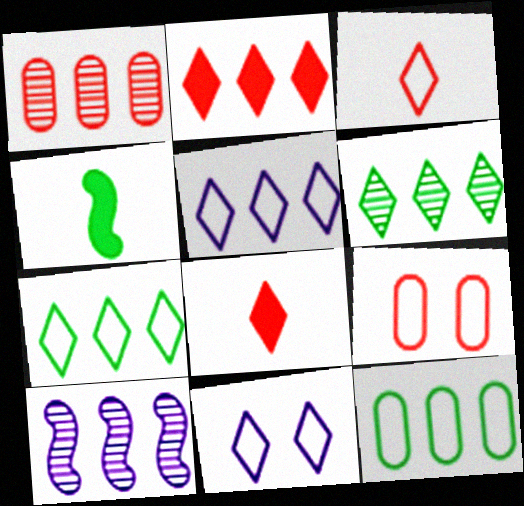[[1, 4, 11], 
[1, 6, 10], 
[2, 5, 6], 
[2, 10, 12], 
[3, 7, 11], 
[6, 8, 11]]